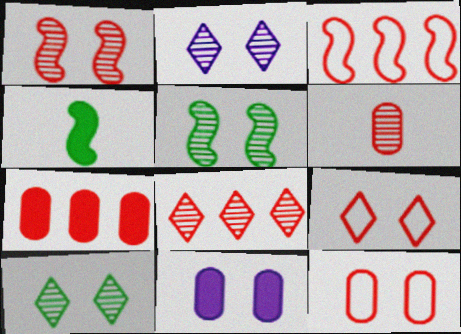[[1, 6, 8], 
[3, 7, 8], 
[5, 9, 11], 
[6, 7, 12]]